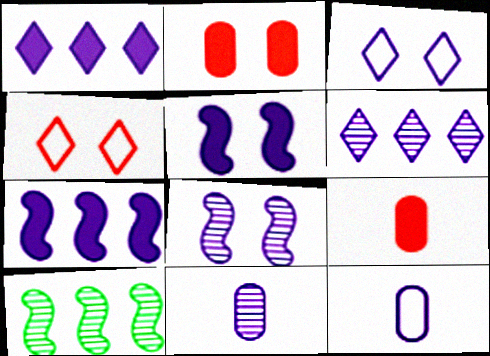[[1, 8, 12], 
[3, 7, 11], 
[3, 9, 10], 
[5, 6, 12], 
[6, 8, 11]]